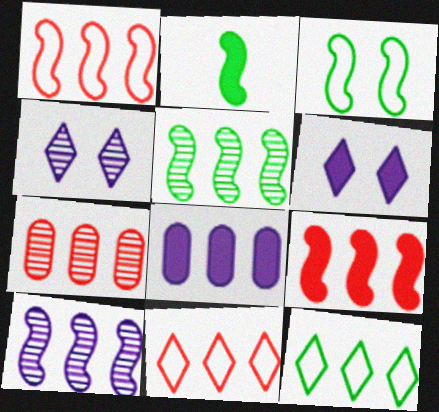[[2, 3, 5], 
[5, 8, 11], 
[7, 9, 11]]